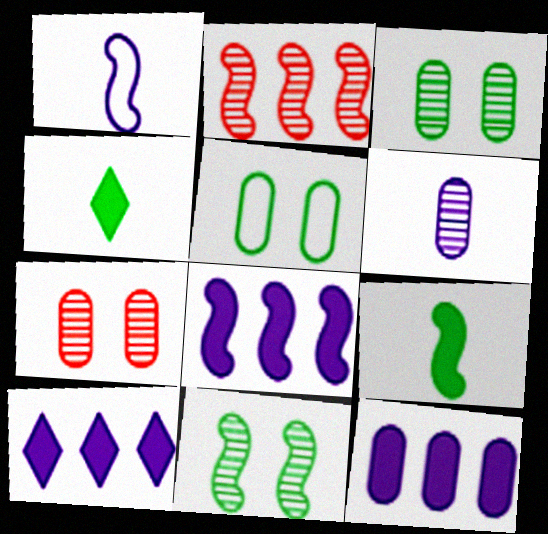[[8, 10, 12]]